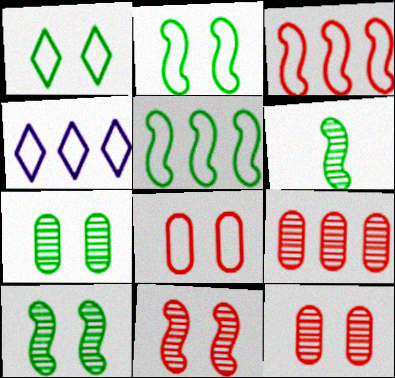[]